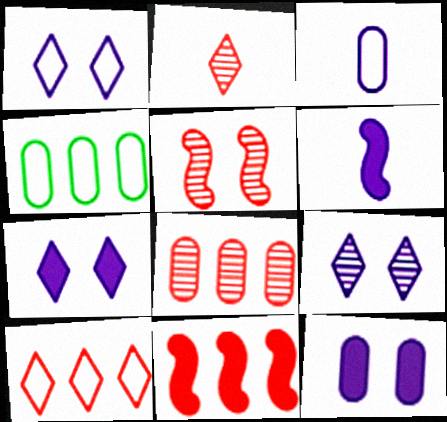[[1, 7, 9], 
[2, 5, 8], 
[8, 10, 11]]